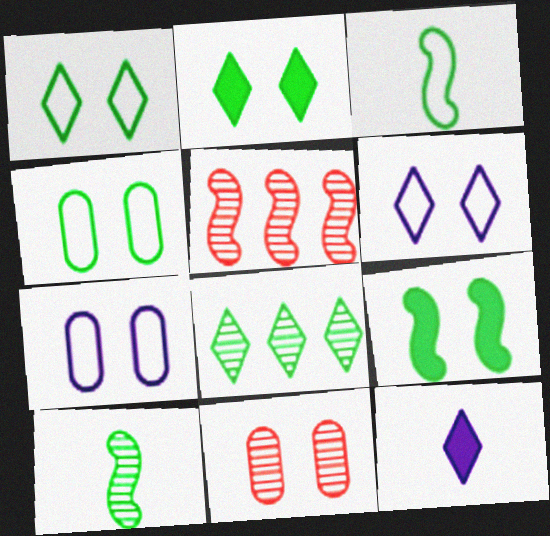[[4, 5, 12], 
[6, 9, 11]]